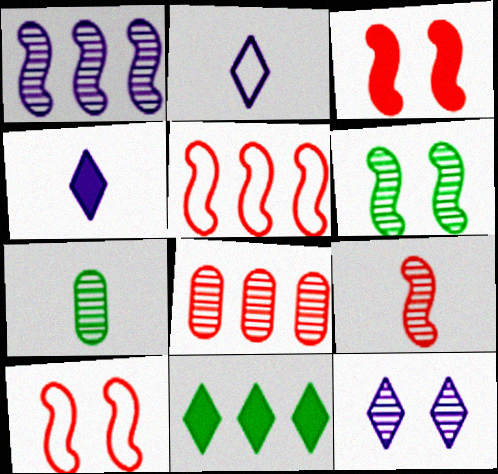[[1, 6, 9], 
[3, 5, 9]]